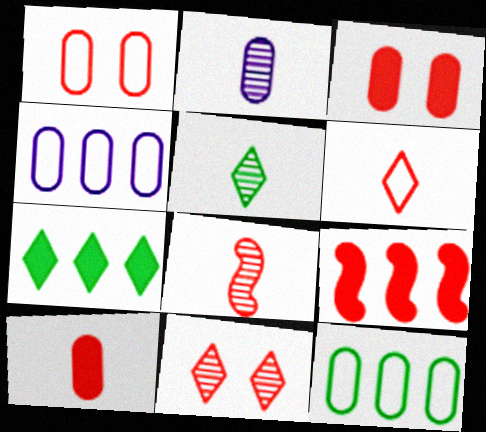[[2, 3, 12], 
[2, 5, 8], 
[6, 8, 10]]